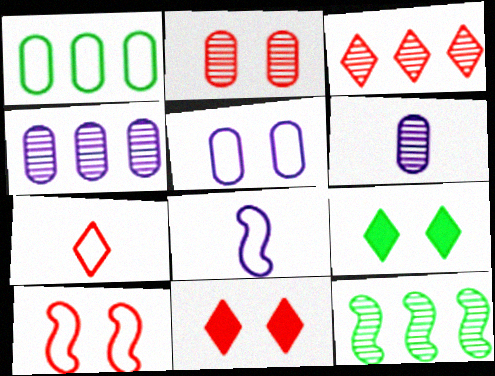[[2, 10, 11], 
[3, 4, 12], 
[3, 7, 11]]